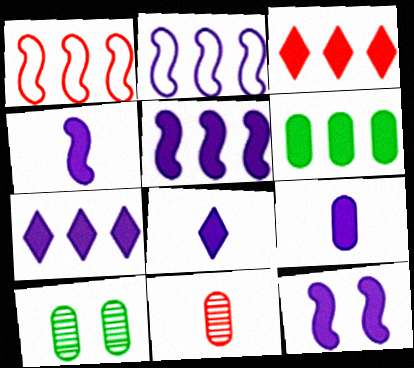[[1, 8, 10], 
[3, 5, 6], 
[4, 5, 12], 
[4, 8, 9], 
[7, 9, 12]]